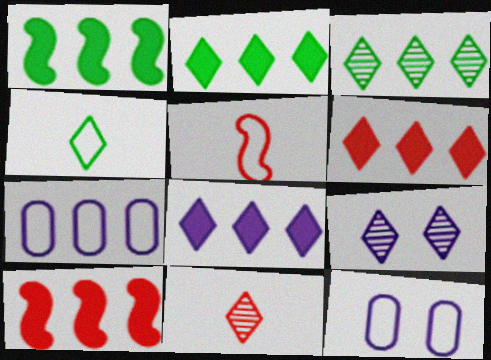[[1, 11, 12], 
[2, 6, 8], 
[3, 7, 10], 
[3, 9, 11], 
[4, 6, 9]]